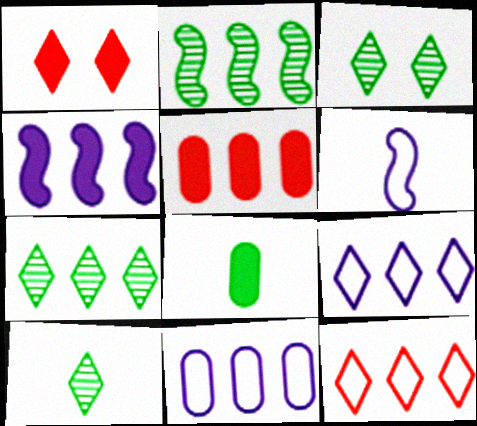[[1, 4, 8], 
[1, 9, 10], 
[2, 5, 9], 
[3, 5, 6], 
[3, 7, 10]]